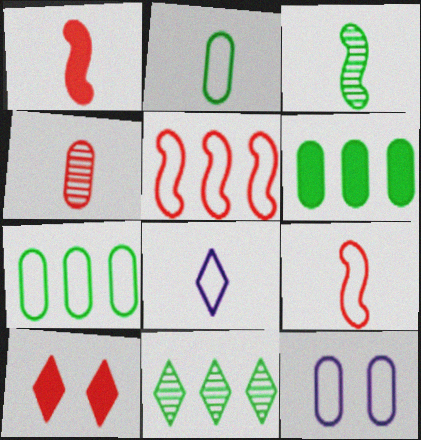[[1, 11, 12], 
[2, 8, 9], 
[4, 5, 10], 
[4, 6, 12], 
[8, 10, 11]]